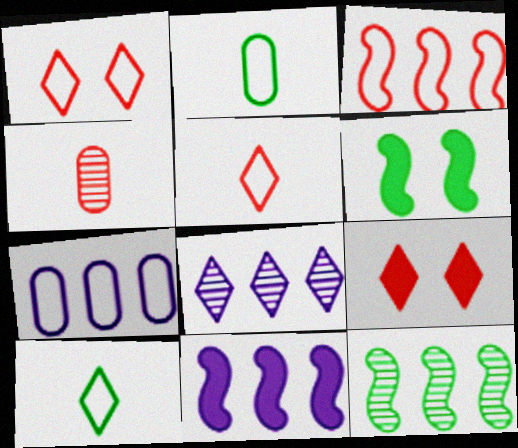[[3, 4, 9], 
[3, 11, 12], 
[7, 8, 11], 
[8, 9, 10]]